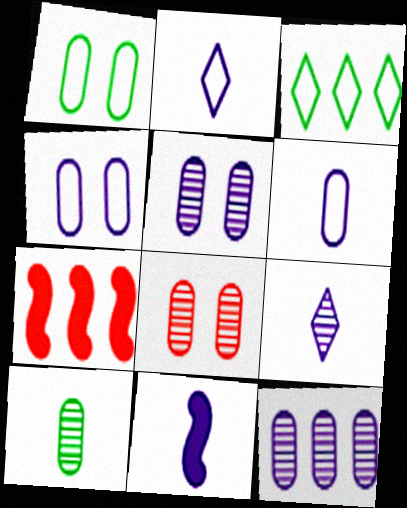[[1, 7, 9], 
[3, 7, 12], 
[3, 8, 11], 
[6, 9, 11], 
[8, 10, 12]]